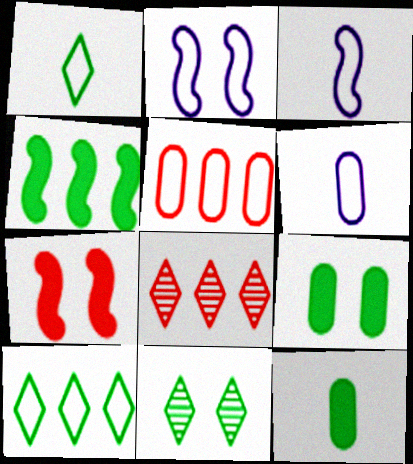[[1, 2, 5], 
[2, 8, 12], 
[3, 8, 9]]